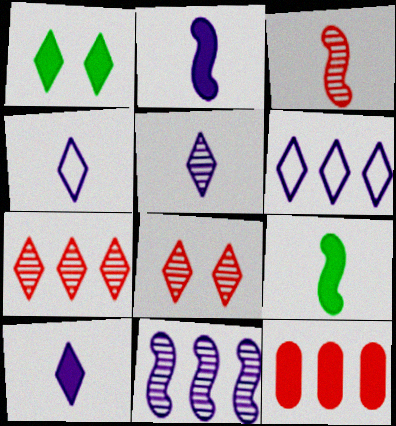[[1, 2, 12], 
[1, 4, 7], 
[4, 5, 10]]